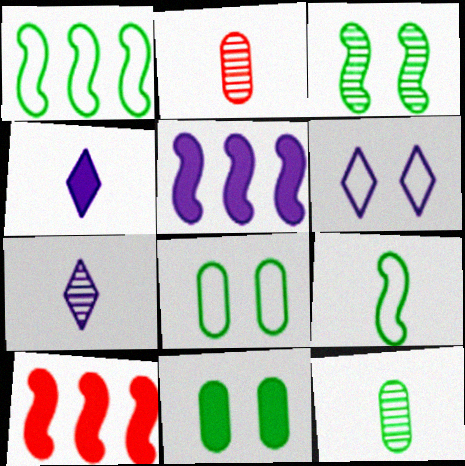[[2, 4, 9], 
[4, 10, 11], 
[6, 10, 12], 
[7, 8, 10]]